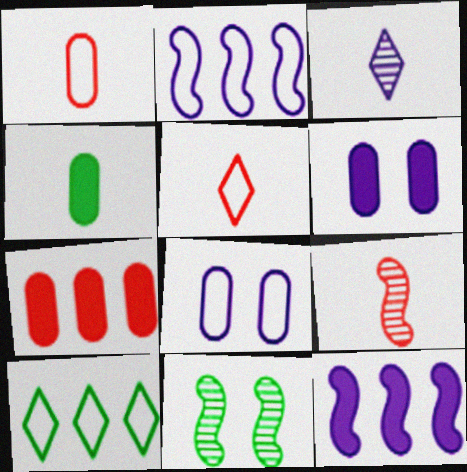[[2, 3, 6], 
[3, 8, 12], 
[4, 6, 7], 
[4, 10, 11], 
[6, 9, 10]]